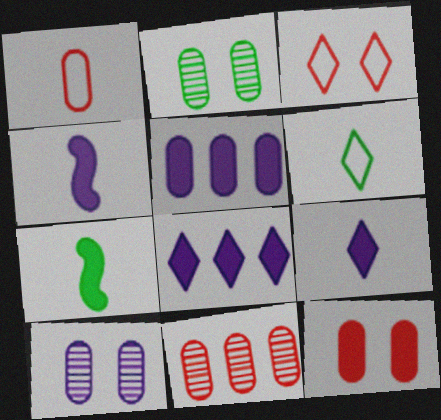[[1, 2, 5], 
[1, 11, 12], 
[7, 8, 12]]